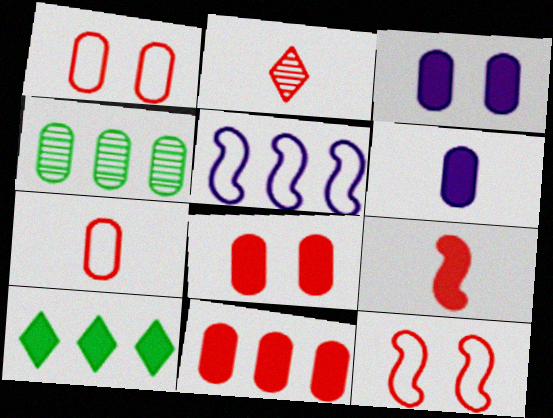[[1, 4, 6], 
[2, 7, 9], 
[2, 11, 12], 
[3, 4, 7], 
[3, 9, 10]]